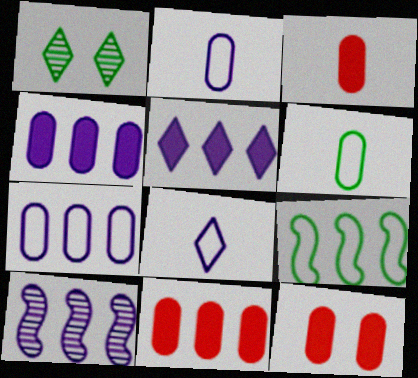[[3, 11, 12], 
[5, 7, 10]]